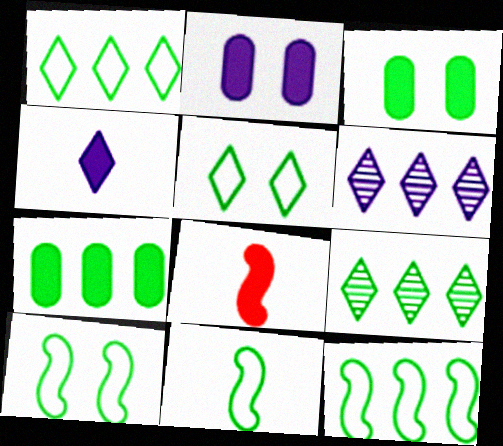[[3, 9, 11], 
[7, 9, 12], 
[10, 11, 12]]